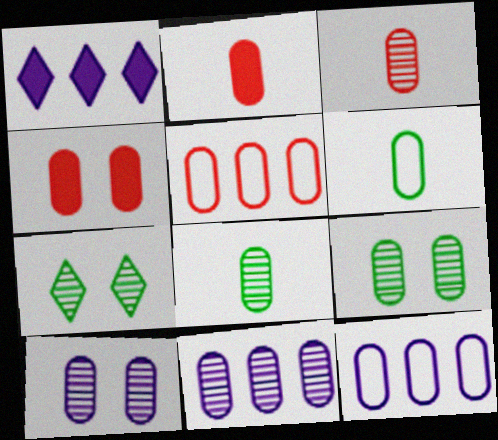[[2, 9, 12], 
[3, 4, 5], 
[3, 9, 11], 
[4, 6, 11], 
[4, 8, 12]]